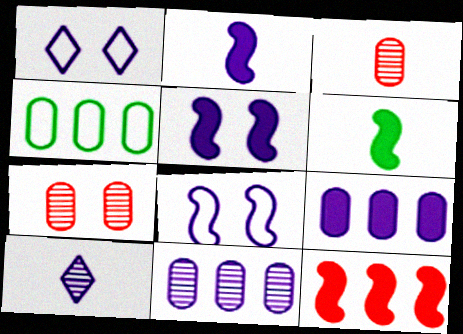[[1, 2, 11], 
[5, 6, 12], 
[8, 9, 10]]